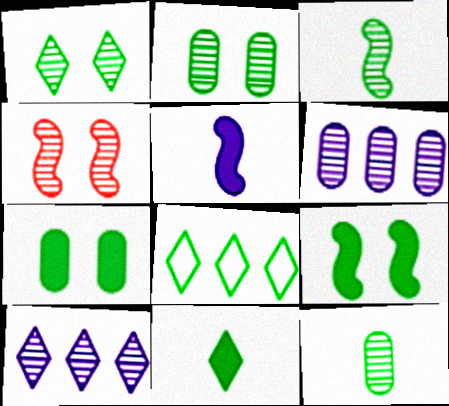[[1, 8, 11], 
[3, 7, 8], 
[4, 10, 12], 
[8, 9, 12]]